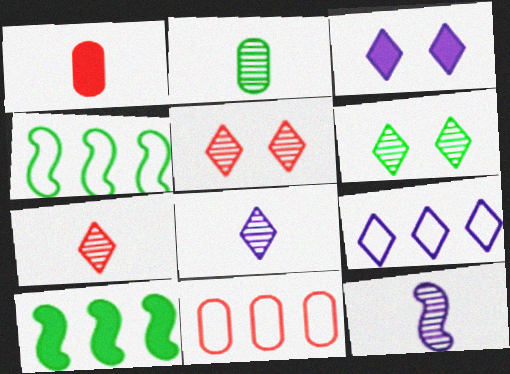[[1, 3, 10], 
[2, 7, 12], 
[3, 8, 9], 
[4, 9, 11]]